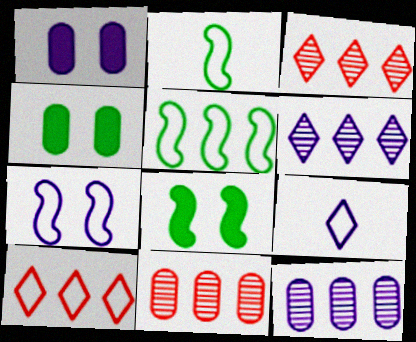[[1, 2, 3], 
[8, 9, 11]]